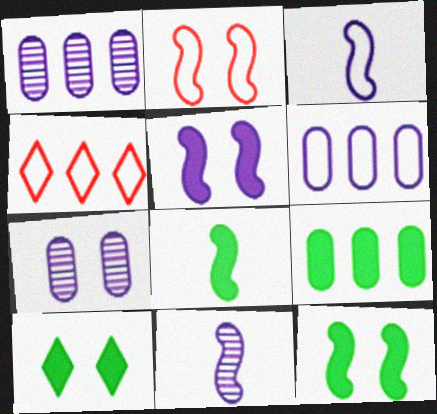[[2, 7, 10], 
[4, 7, 8], 
[8, 9, 10]]